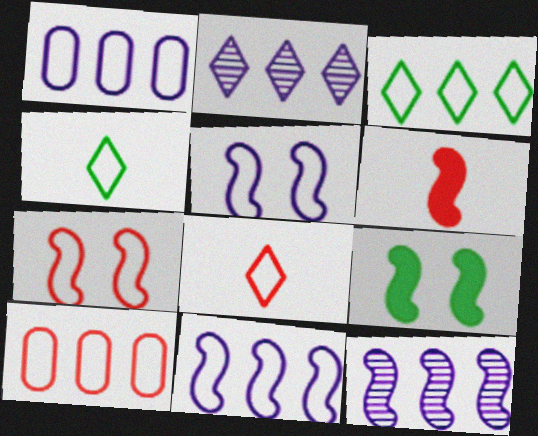[[1, 4, 7], 
[3, 10, 11], 
[4, 5, 10], 
[7, 8, 10]]